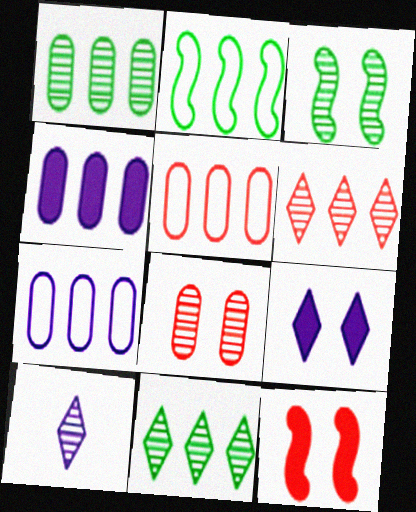[[1, 4, 5], 
[2, 4, 6]]